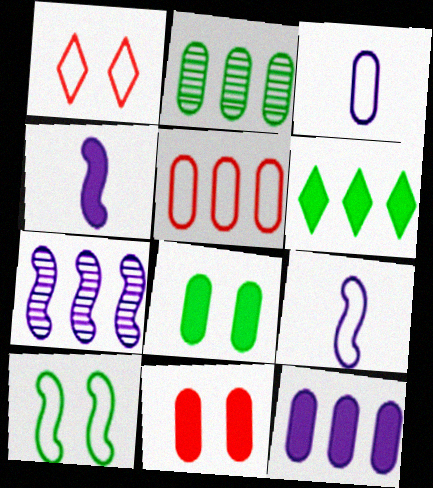[[1, 2, 4], 
[2, 3, 11], 
[2, 5, 12], 
[4, 6, 11], 
[5, 6, 7]]